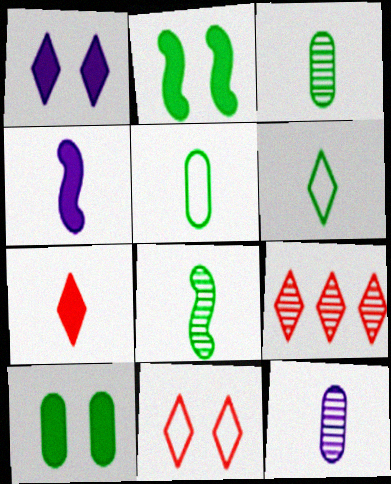[[1, 6, 9], 
[7, 9, 11]]